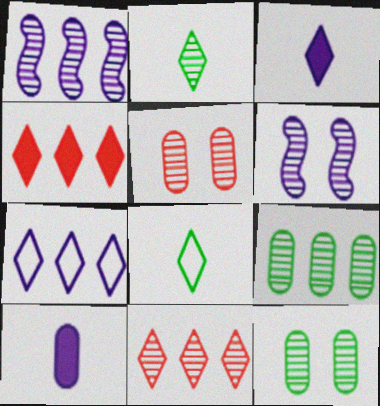[[1, 2, 5], 
[1, 9, 11], 
[6, 7, 10]]